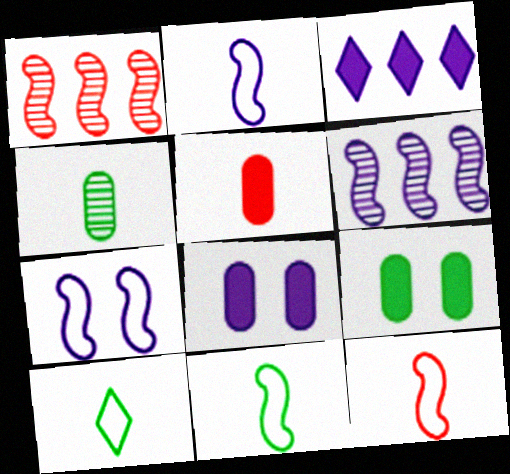[[1, 8, 10], 
[2, 11, 12]]